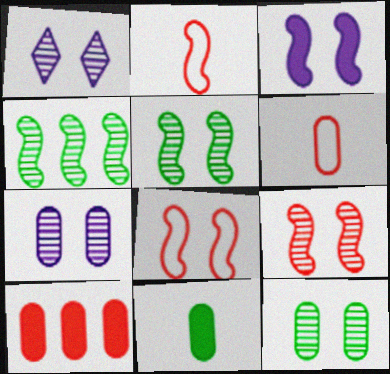[[1, 9, 12], 
[2, 3, 4], 
[3, 5, 8]]